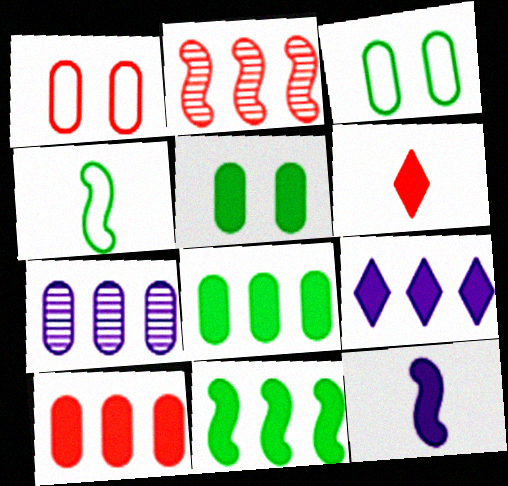[[1, 2, 6], 
[9, 10, 11]]